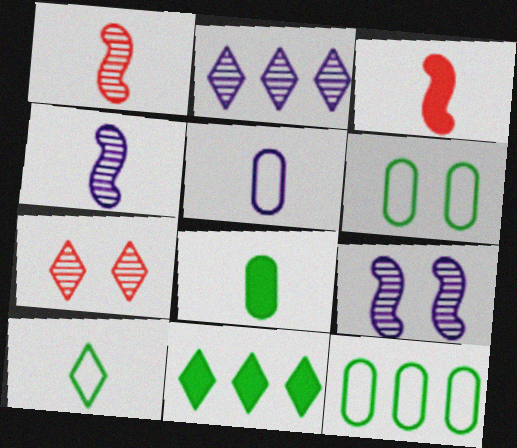[[2, 3, 6]]